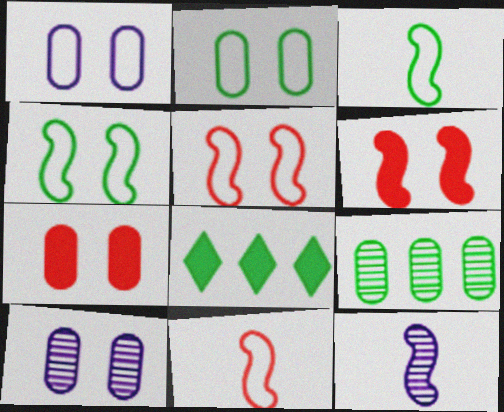[[2, 7, 10], 
[8, 10, 11]]